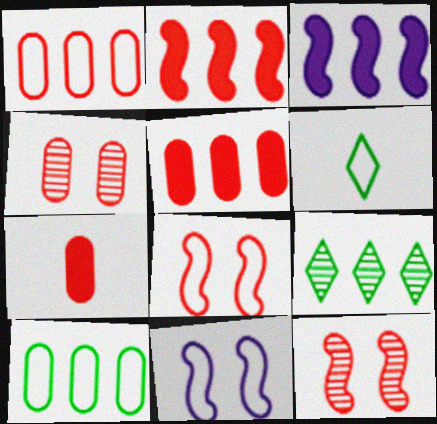[[1, 3, 9], 
[1, 4, 7], 
[1, 6, 11], 
[3, 4, 6], 
[7, 9, 11]]